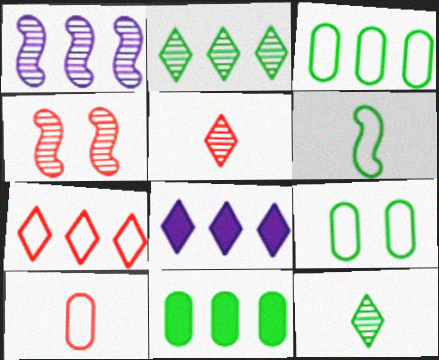[[1, 7, 11], 
[2, 7, 8]]